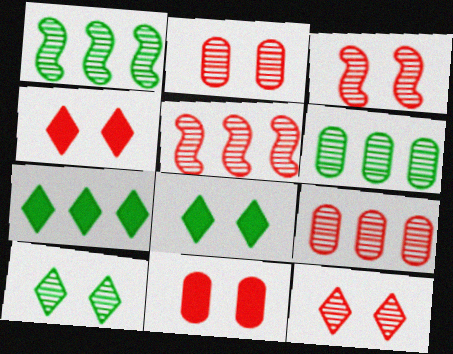[[2, 3, 12]]